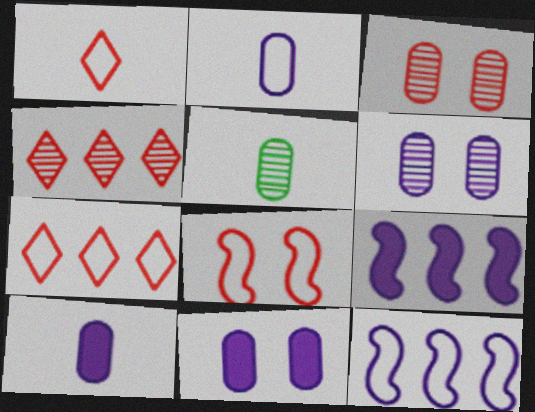[]